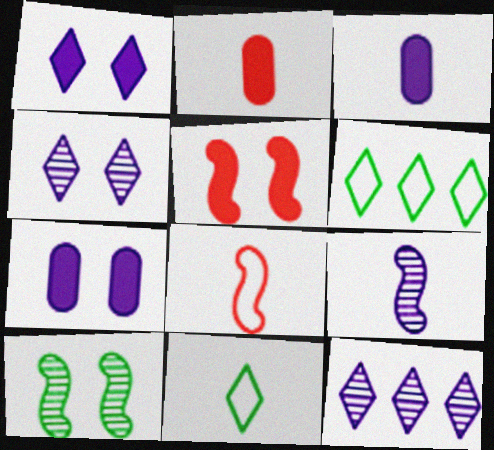[[2, 9, 11]]